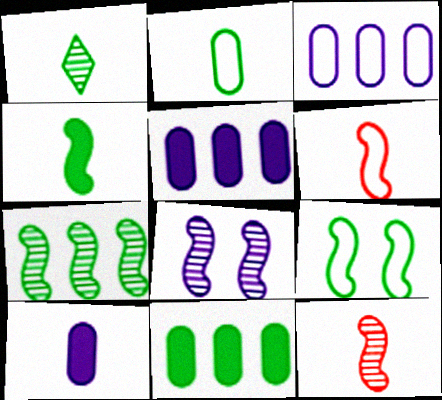[[1, 2, 4], 
[1, 6, 10], 
[1, 9, 11], 
[4, 7, 9], 
[7, 8, 12]]